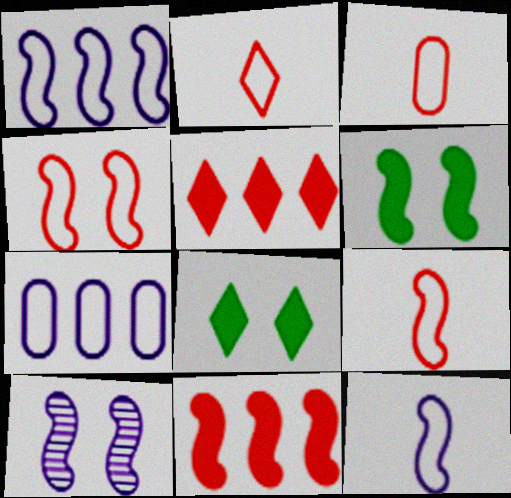[[2, 3, 9], 
[4, 6, 10]]